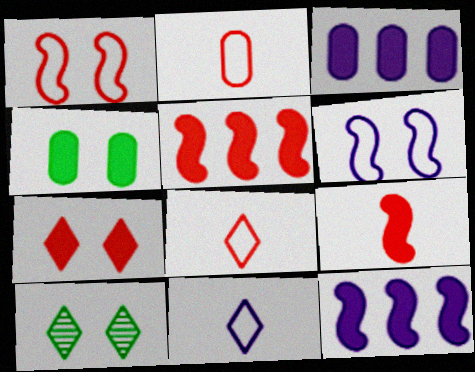[[2, 10, 12]]